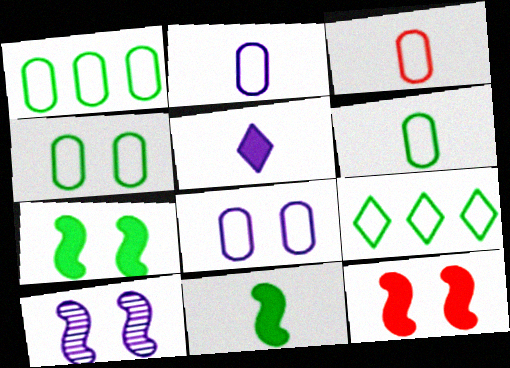[[1, 3, 8], 
[1, 4, 6], 
[2, 3, 6]]